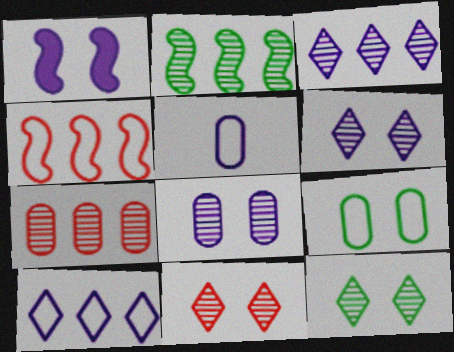[[1, 3, 5], 
[1, 9, 11], 
[2, 3, 7], 
[6, 11, 12]]